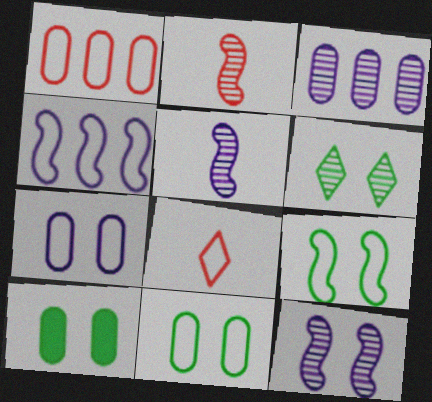[[2, 3, 6], 
[4, 8, 11], 
[6, 9, 10]]